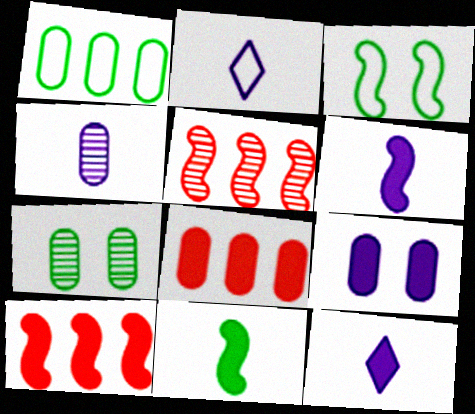[[2, 4, 6], 
[2, 7, 10], 
[3, 5, 6]]